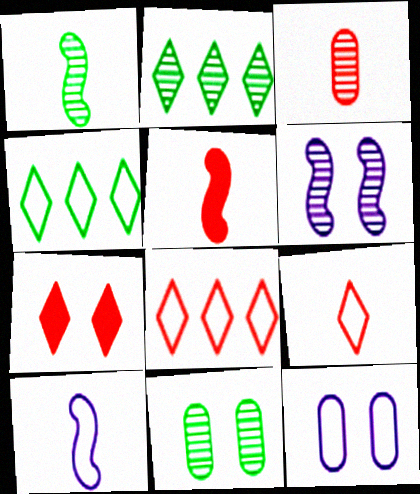[[1, 2, 11], 
[1, 5, 10], 
[2, 3, 6], 
[2, 5, 12], 
[3, 5, 9]]